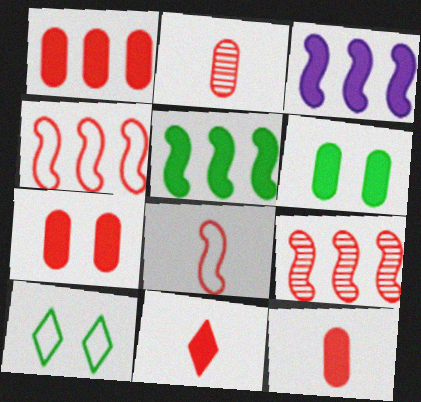[[1, 7, 12], 
[2, 3, 10], 
[2, 8, 11], 
[3, 6, 11]]